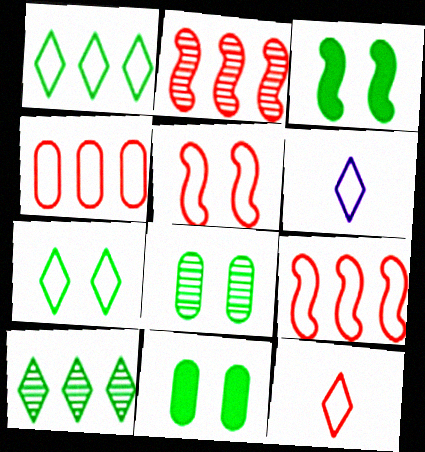[[2, 6, 11], 
[3, 7, 8], 
[4, 5, 12]]